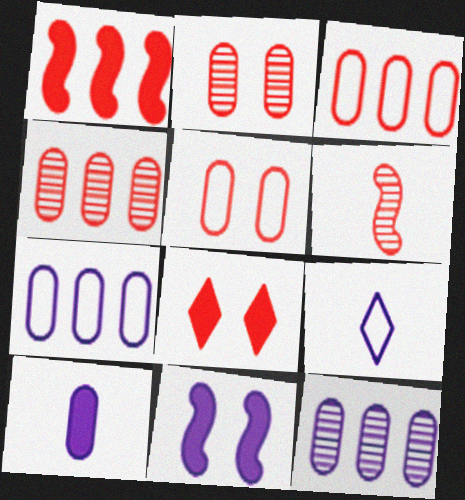[[3, 6, 8], 
[9, 11, 12]]